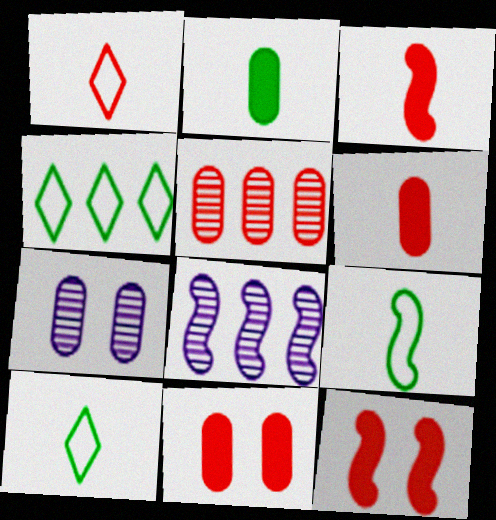[[1, 5, 12], 
[3, 4, 7], 
[8, 9, 12], 
[8, 10, 11]]